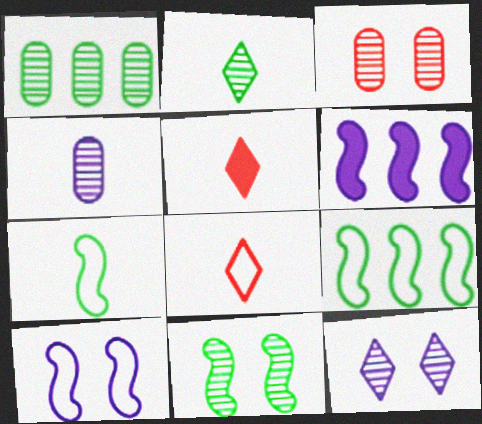[[1, 2, 11], 
[1, 3, 4], 
[1, 5, 10], 
[3, 11, 12], 
[4, 5, 7]]